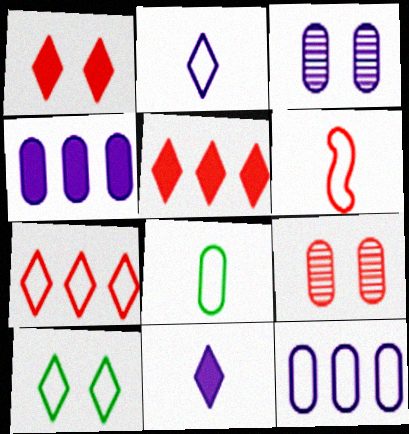[[2, 6, 8], 
[2, 7, 10], 
[4, 8, 9], 
[5, 6, 9], 
[6, 10, 12]]